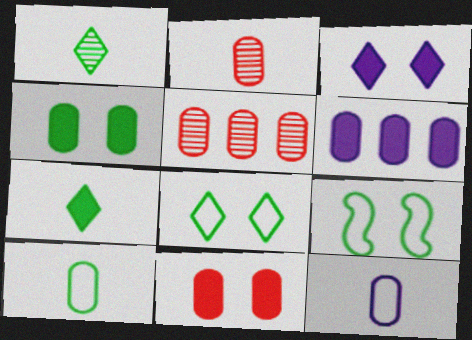[[4, 5, 12]]